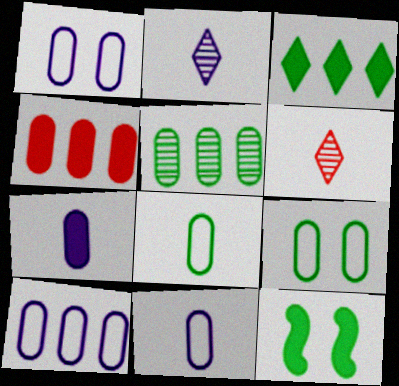[[1, 10, 11], 
[4, 5, 10], 
[6, 10, 12]]